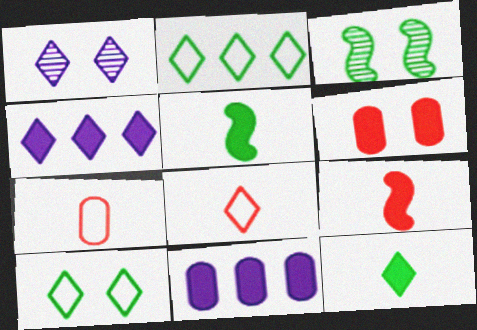[[3, 4, 7], 
[3, 8, 11], 
[4, 5, 6]]